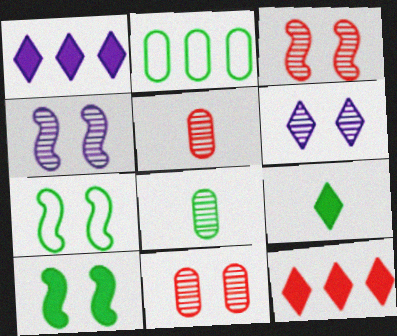[[1, 5, 7]]